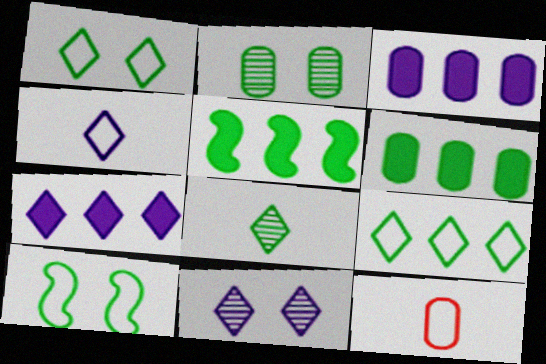[[2, 3, 12], 
[4, 7, 11], 
[5, 11, 12], 
[6, 8, 10]]